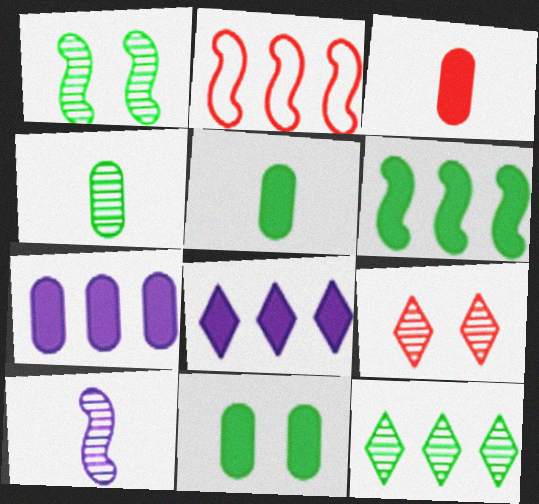[[1, 4, 12], 
[2, 3, 9], 
[2, 7, 12], 
[3, 7, 11]]